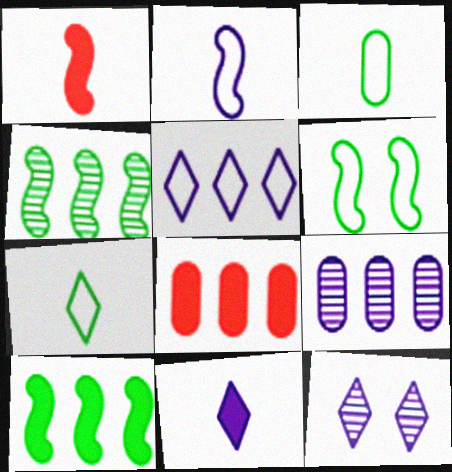[[4, 5, 8], 
[5, 11, 12]]